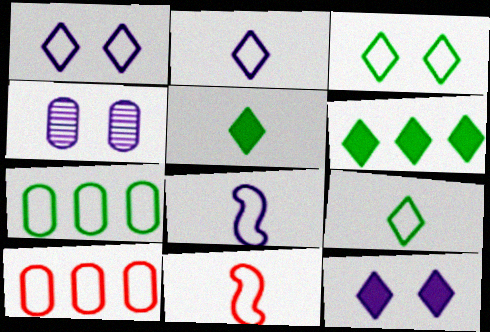[[1, 7, 11], 
[3, 8, 10], 
[4, 6, 11]]